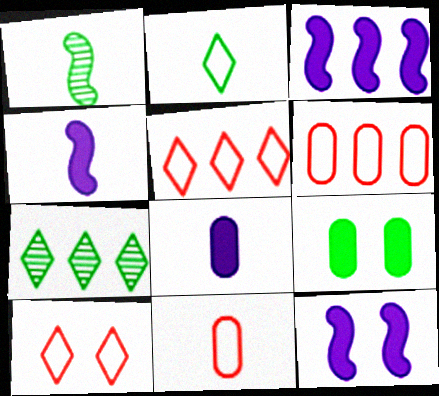[[3, 4, 12], 
[3, 6, 7], 
[7, 11, 12]]